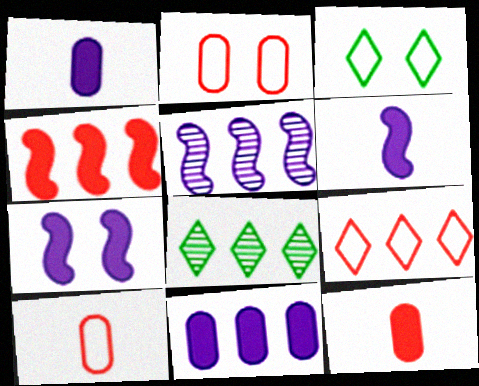[[2, 6, 8], 
[3, 5, 12], 
[7, 8, 10]]